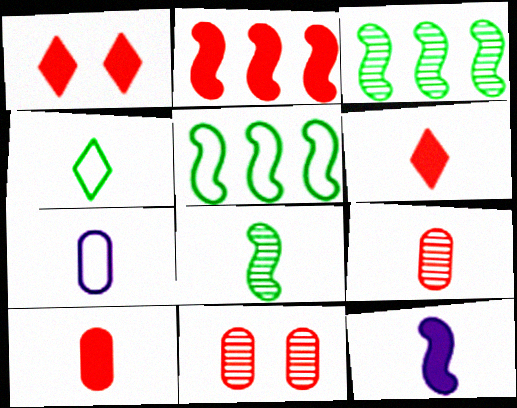[[1, 2, 10], 
[1, 3, 7], 
[4, 9, 12], 
[6, 7, 8]]